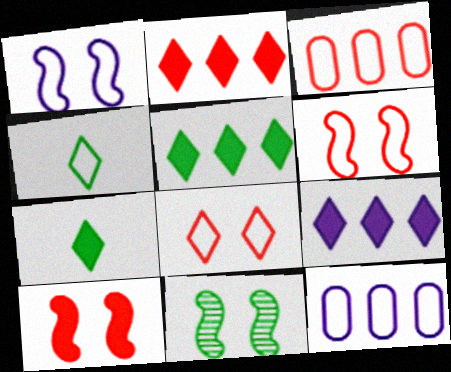[[1, 3, 4], 
[1, 10, 11], 
[2, 5, 9], 
[4, 6, 12]]